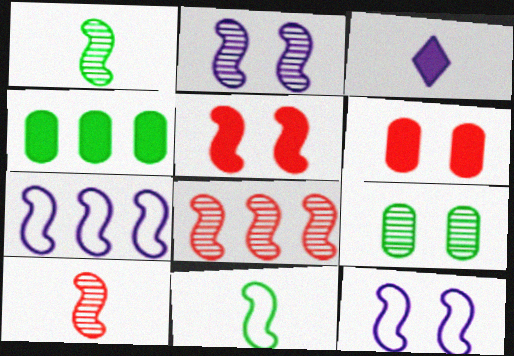[[1, 2, 8], 
[1, 5, 7], 
[3, 4, 5]]